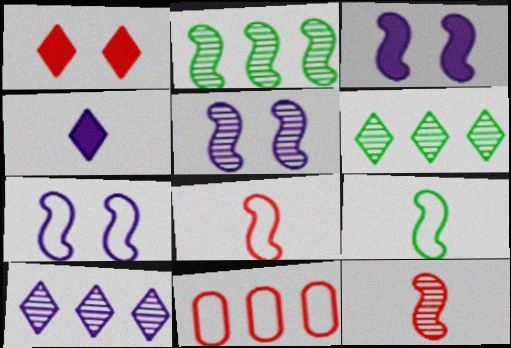[[1, 11, 12], 
[2, 3, 8], 
[2, 5, 12], 
[3, 5, 7]]